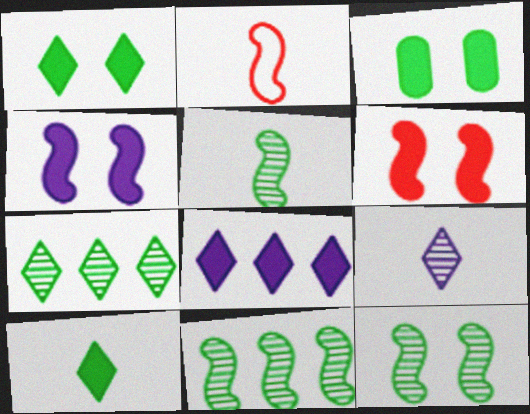[[2, 4, 11], 
[5, 11, 12]]